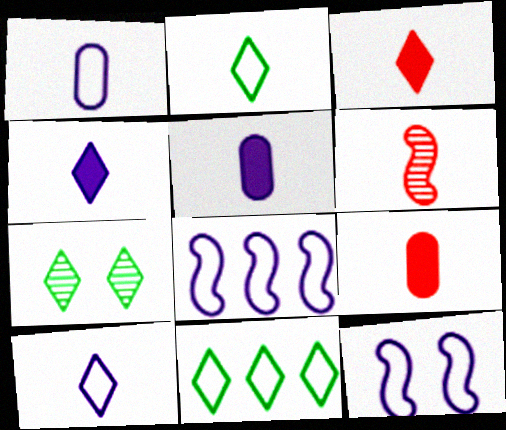[[2, 5, 6], 
[7, 8, 9]]